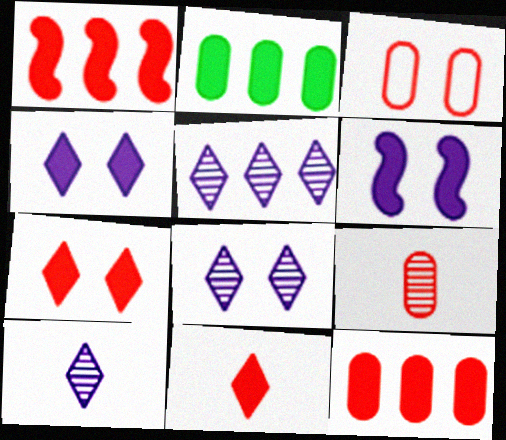[[2, 6, 11], 
[3, 9, 12], 
[5, 8, 10]]